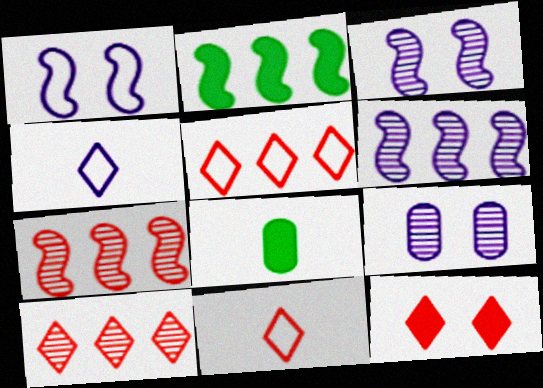[[1, 8, 10], 
[2, 9, 11], 
[3, 5, 8], 
[10, 11, 12]]